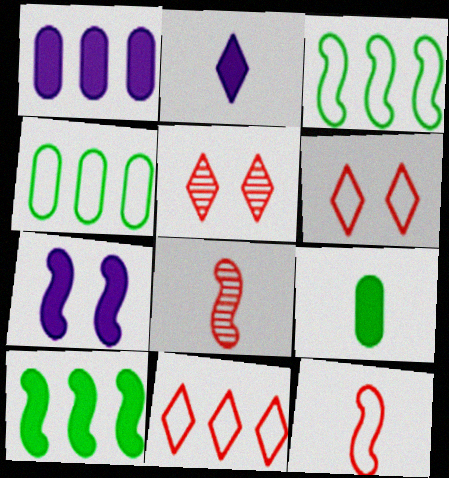[[1, 2, 7], 
[3, 7, 8]]